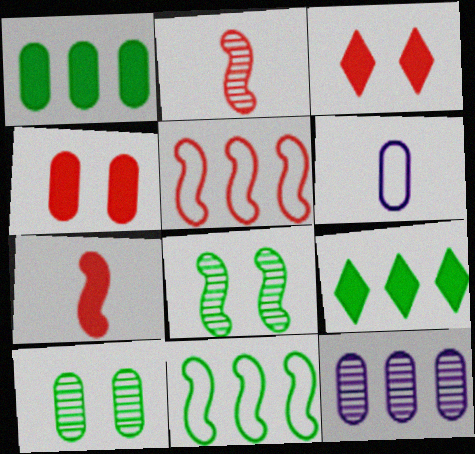[[5, 9, 12]]